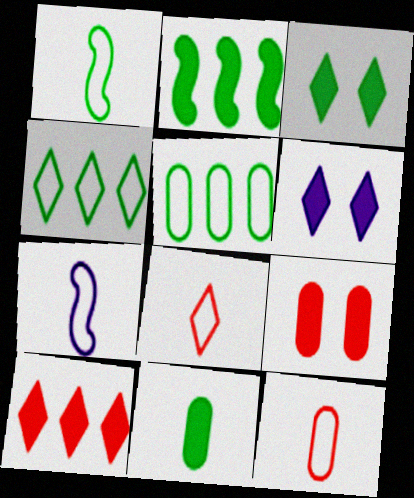[[2, 3, 11]]